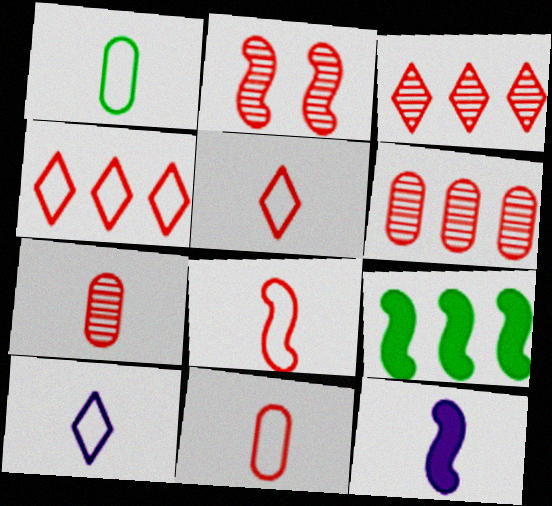[[1, 8, 10], 
[2, 3, 7], 
[5, 8, 11]]